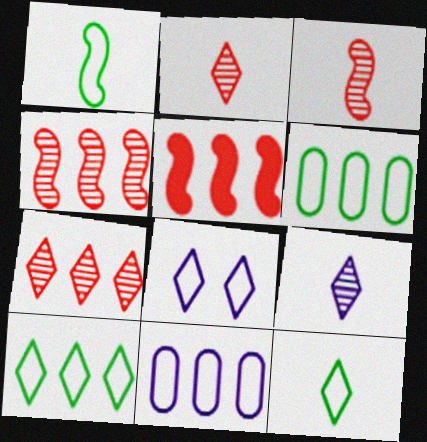[]